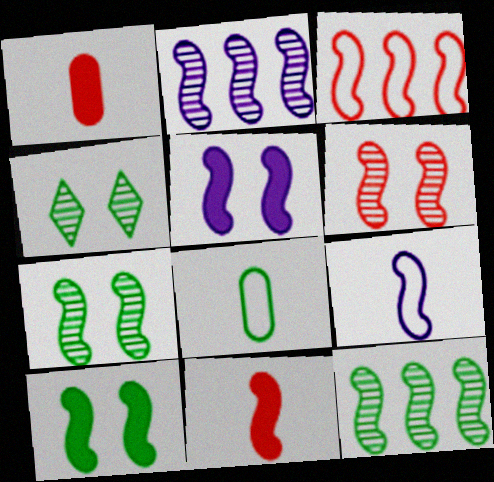[[2, 5, 9], 
[3, 6, 11]]